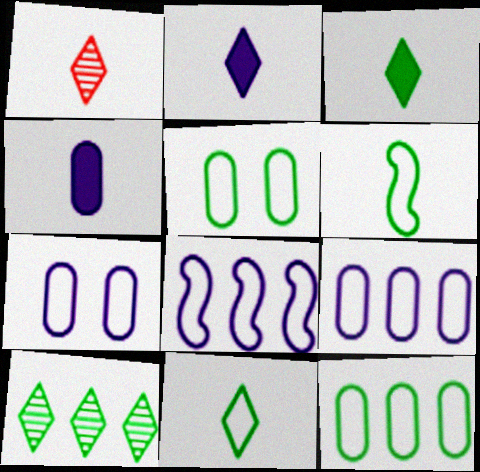[[1, 2, 11], 
[1, 4, 6]]